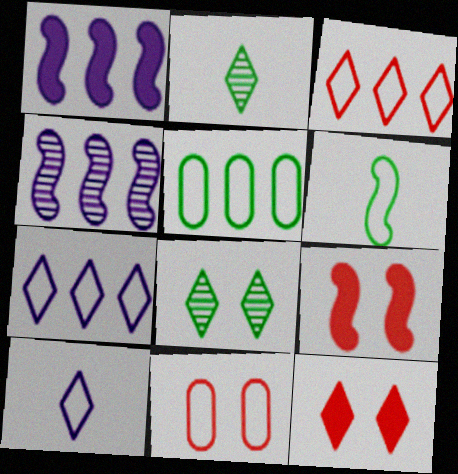[[1, 2, 11], 
[2, 7, 12], 
[4, 6, 9], 
[6, 7, 11]]